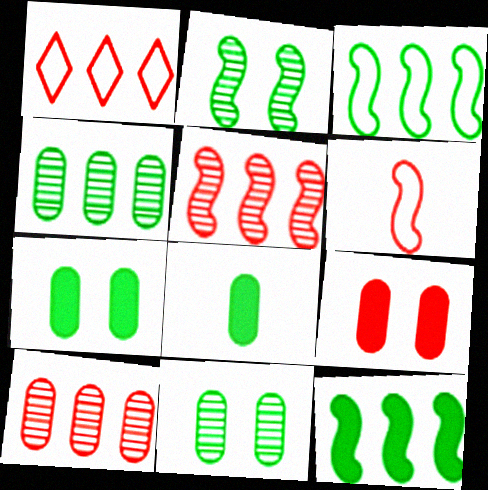[]